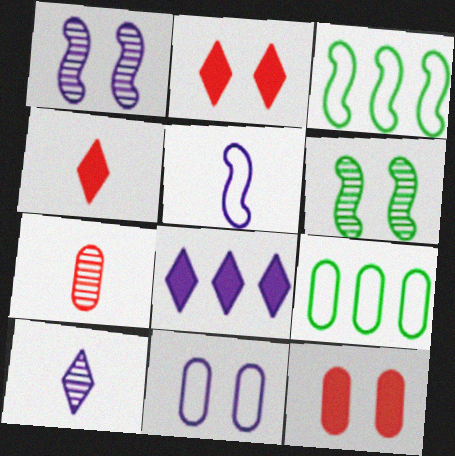[[1, 4, 9], 
[2, 6, 11], 
[3, 10, 12]]